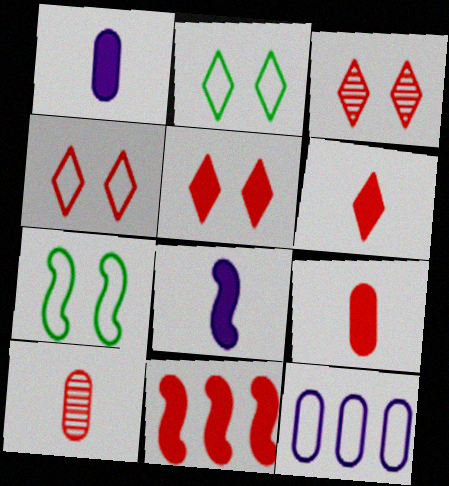[[3, 4, 5], 
[4, 10, 11], 
[5, 9, 11]]